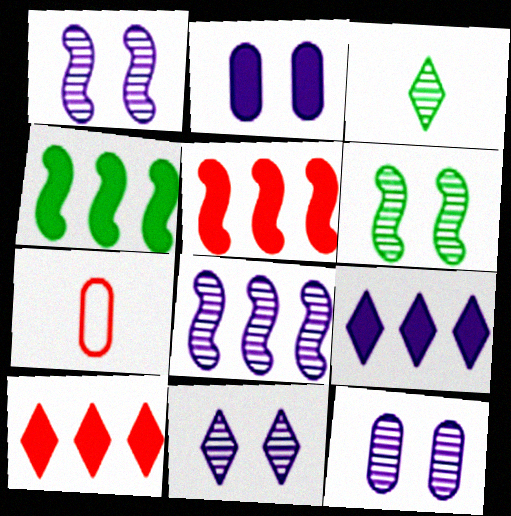[[1, 11, 12], 
[4, 7, 11], 
[6, 7, 9]]